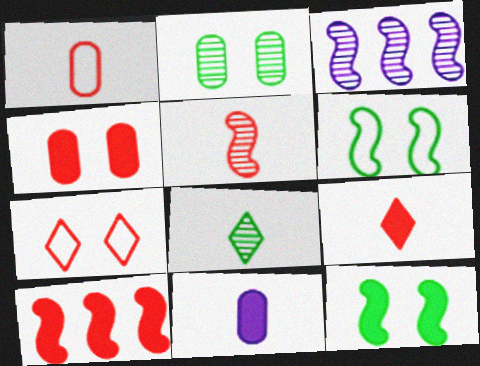[[1, 5, 9], 
[4, 9, 10]]